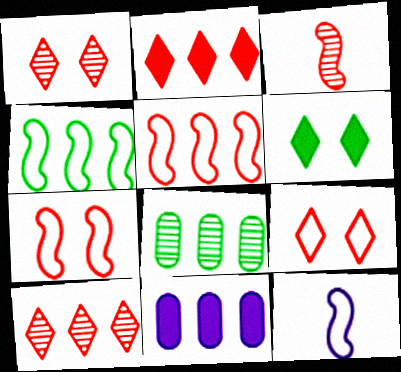[[4, 7, 12], 
[4, 10, 11]]